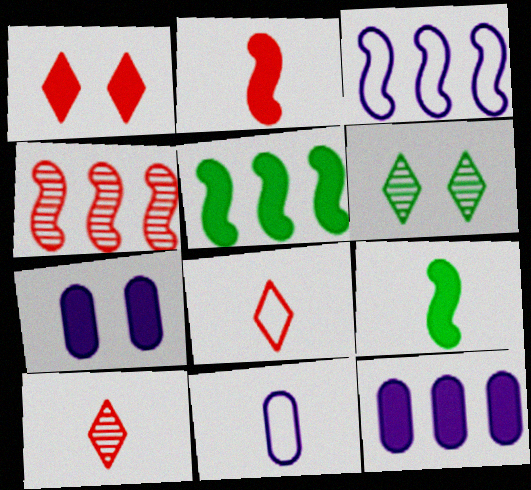[[1, 9, 12], 
[3, 4, 5], 
[9, 10, 11]]